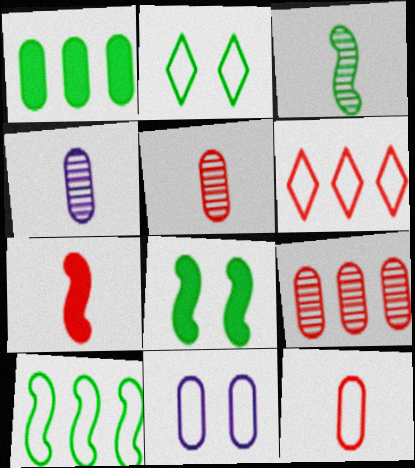[[1, 2, 3], 
[1, 5, 11], 
[3, 8, 10], 
[4, 6, 8]]